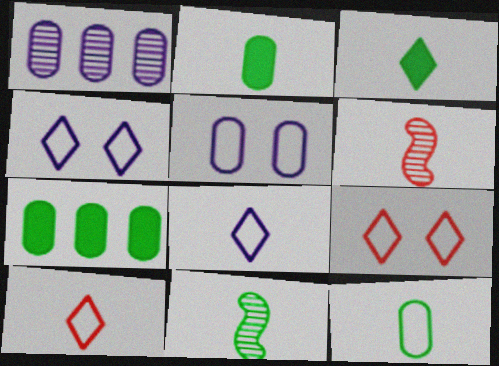[[2, 6, 8], 
[3, 11, 12], 
[4, 6, 7]]